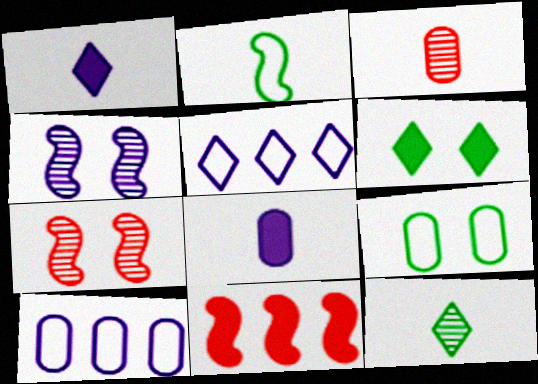[[1, 2, 3], 
[1, 4, 10], 
[2, 4, 11], 
[4, 5, 8], 
[6, 8, 11]]